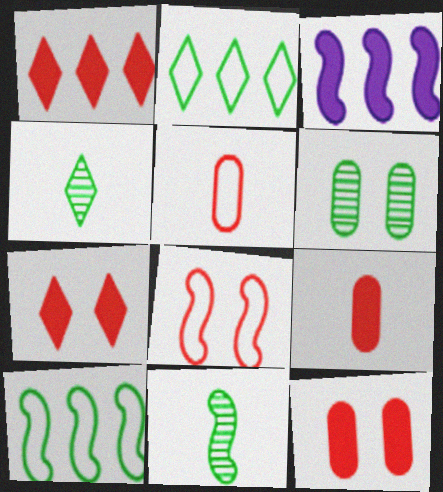[[3, 8, 11]]